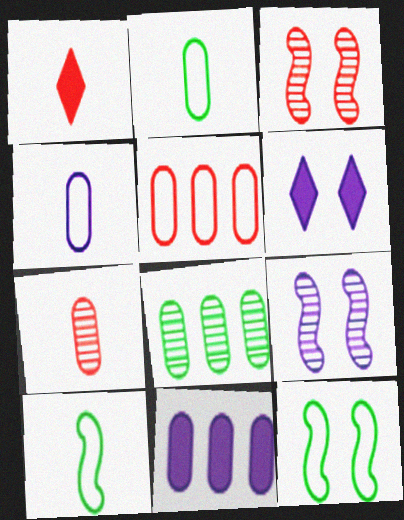[[1, 3, 5], 
[5, 8, 11]]